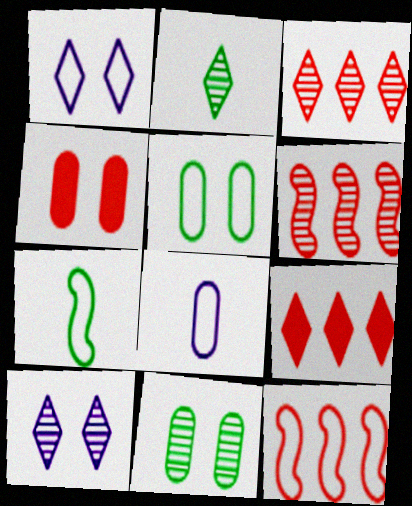[[1, 2, 9], 
[2, 3, 10]]